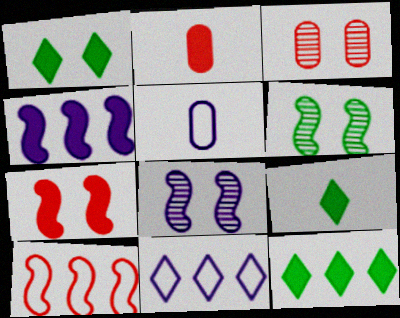[[1, 2, 4], 
[1, 9, 12], 
[2, 6, 11]]